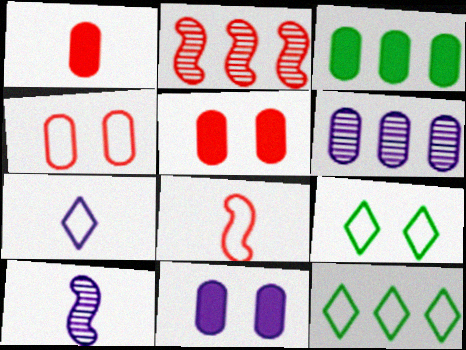[[1, 3, 11], 
[5, 10, 12]]